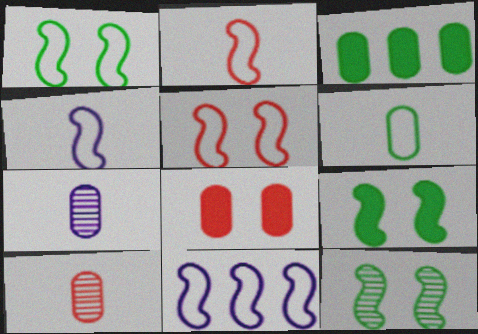[[1, 2, 11], 
[1, 9, 12]]